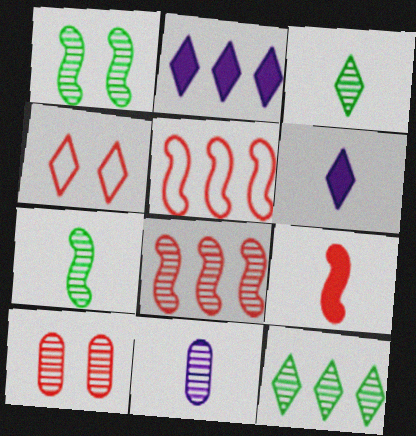[[2, 3, 4], 
[4, 6, 12]]